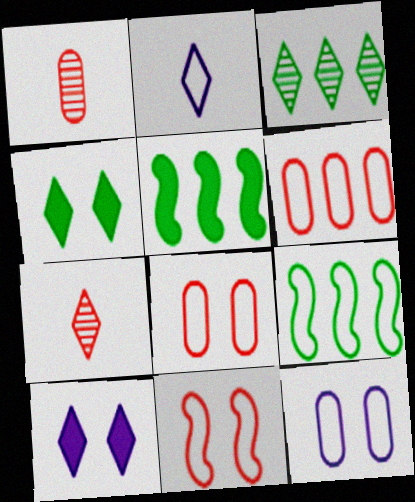[[1, 9, 10], 
[2, 8, 9], 
[5, 7, 12]]